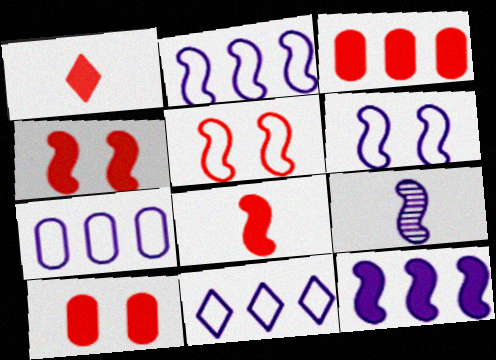[[1, 3, 4], 
[2, 7, 11], 
[6, 9, 12]]